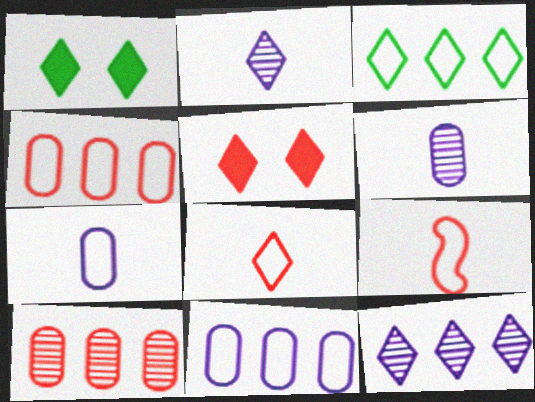[[1, 8, 12], 
[2, 3, 5], 
[5, 9, 10]]